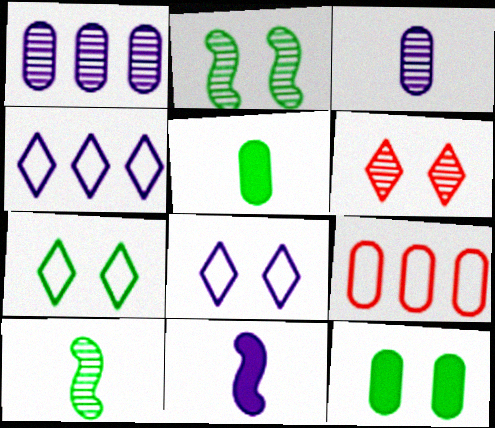[[1, 6, 10], 
[1, 8, 11], 
[2, 7, 12], 
[3, 9, 12]]